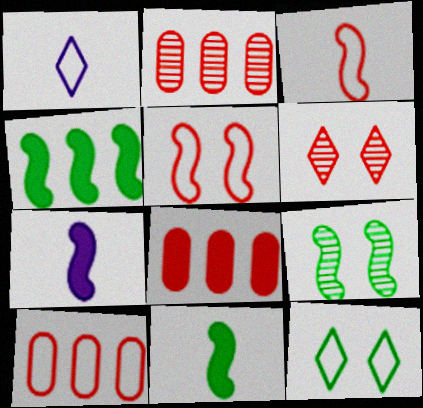[[1, 8, 9], 
[2, 7, 12], 
[2, 8, 10], 
[3, 6, 8]]